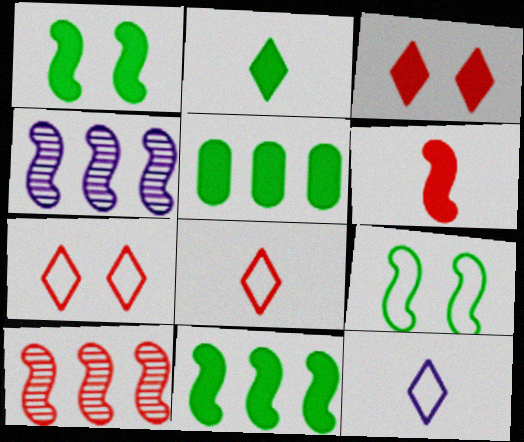[[1, 2, 5], 
[4, 6, 9]]